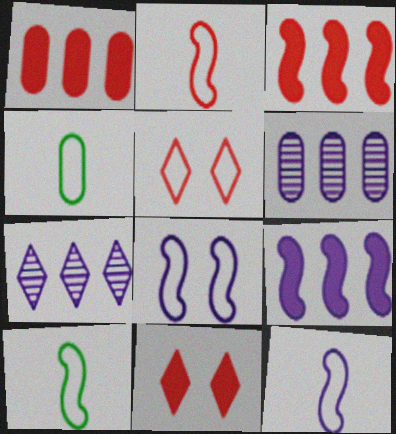[[2, 10, 12], 
[6, 10, 11]]